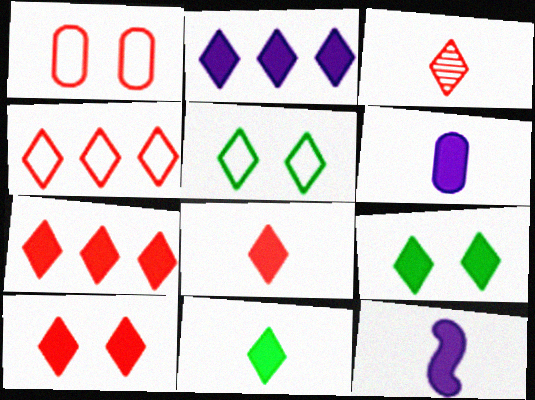[[2, 3, 5], 
[2, 8, 9], 
[2, 10, 11], 
[3, 4, 10], 
[7, 8, 10]]